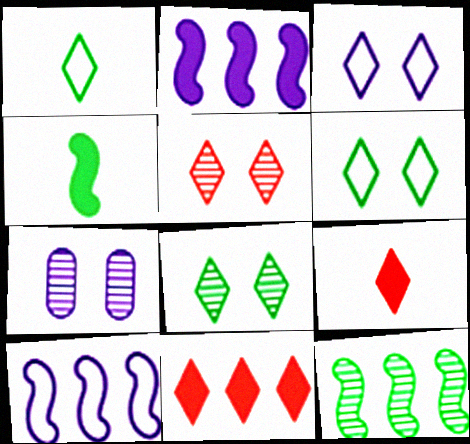[]